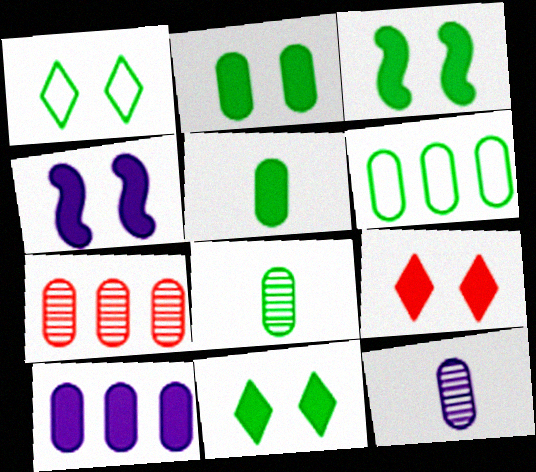[[2, 3, 11], 
[2, 4, 9], 
[2, 6, 8], 
[6, 7, 10]]